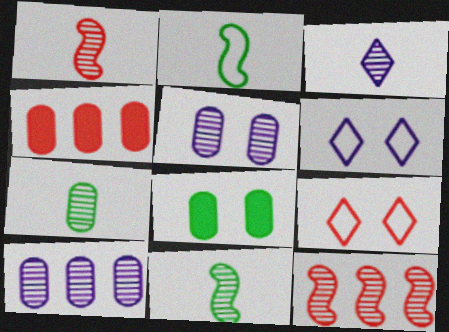[[1, 3, 7], 
[1, 4, 9], 
[4, 6, 11]]